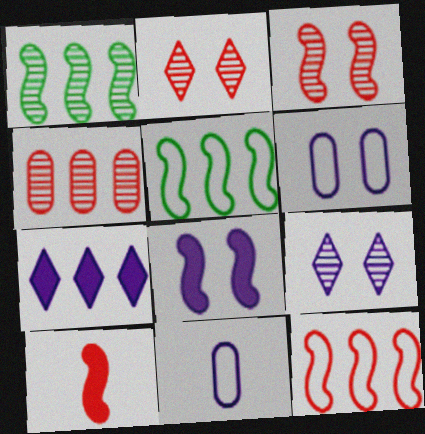[[3, 10, 12], 
[4, 5, 7], 
[6, 8, 9]]